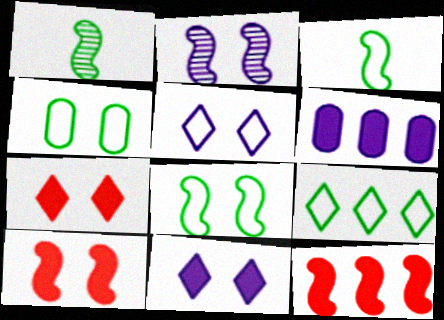[[2, 3, 12], 
[2, 4, 7], 
[2, 8, 10], 
[3, 4, 9]]